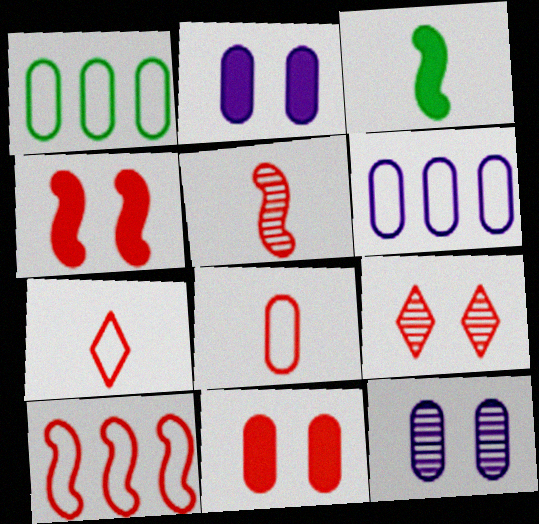[[3, 6, 9], 
[4, 5, 10]]